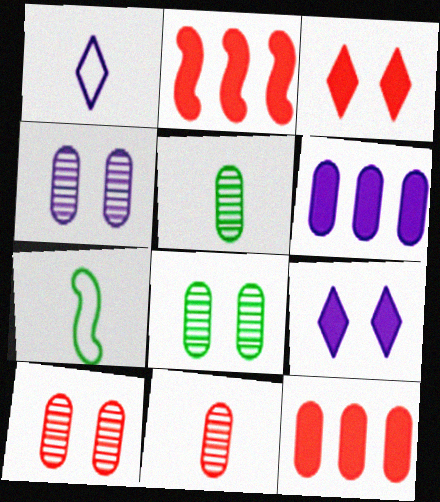[[1, 2, 8], 
[4, 8, 10]]